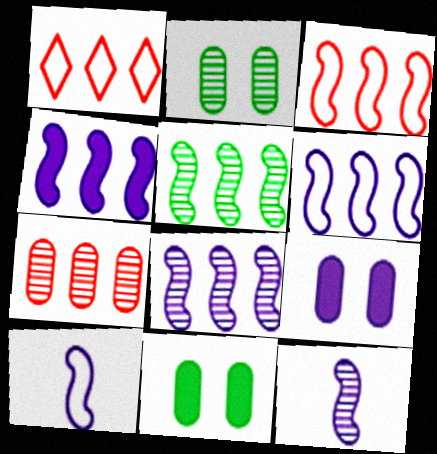[[1, 11, 12], 
[3, 4, 5], 
[4, 6, 8]]